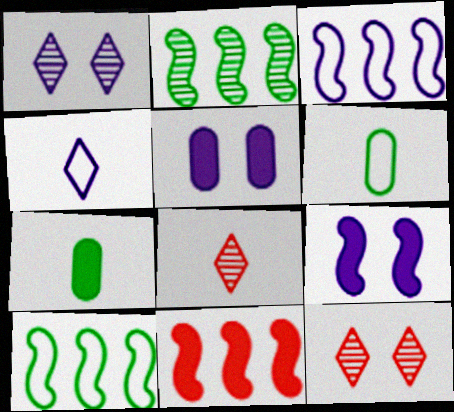[[1, 6, 11], 
[2, 3, 11], 
[3, 7, 12], 
[5, 8, 10]]